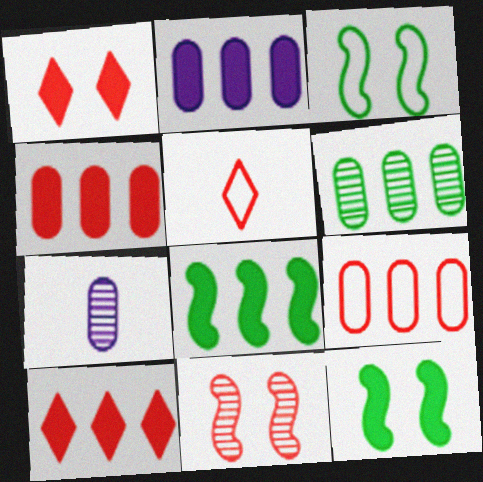[[2, 6, 9], 
[2, 8, 10], 
[3, 7, 10], 
[4, 5, 11]]